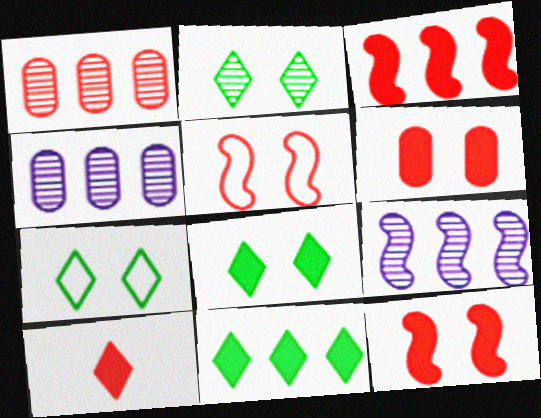[[1, 5, 10], 
[2, 7, 8], 
[3, 6, 10]]